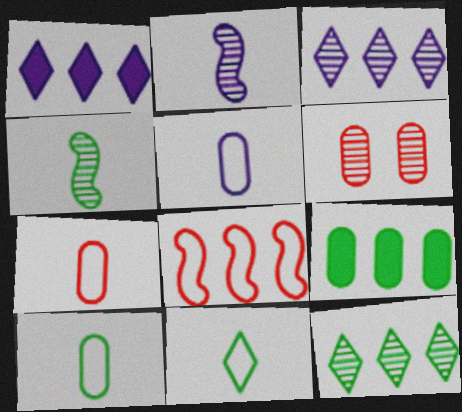[[2, 6, 12], 
[3, 4, 6], 
[3, 8, 9], 
[5, 6, 9], 
[5, 7, 10]]